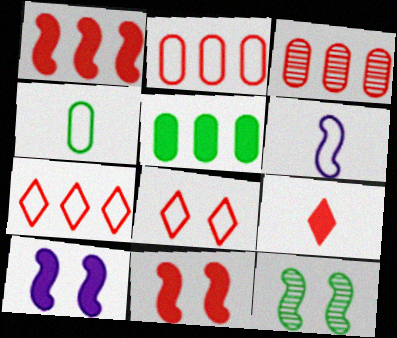[[1, 3, 7], 
[1, 6, 12], 
[5, 9, 10]]